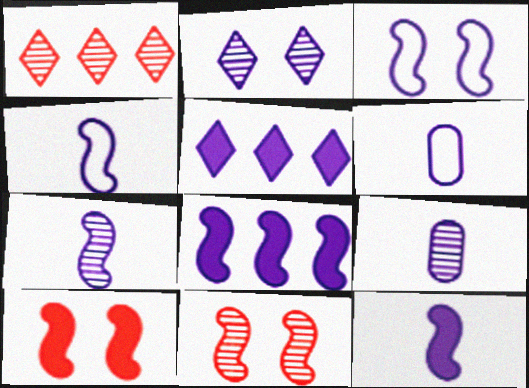[[2, 6, 8], 
[3, 5, 9], 
[3, 7, 8], 
[4, 7, 12]]